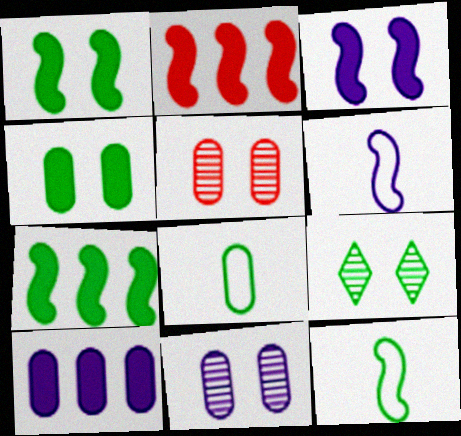[[5, 8, 10], 
[7, 8, 9]]